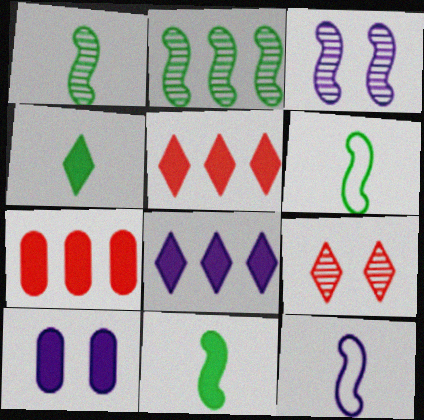[[1, 6, 11], 
[5, 10, 11]]